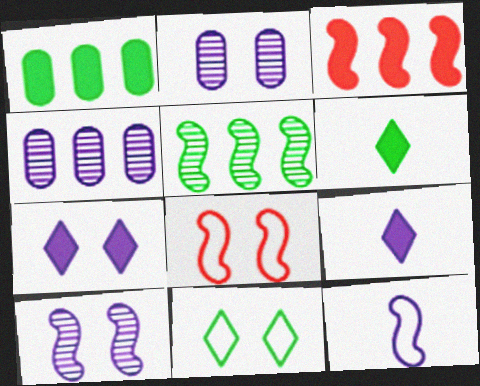[[4, 6, 8], 
[4, 7, 12]]